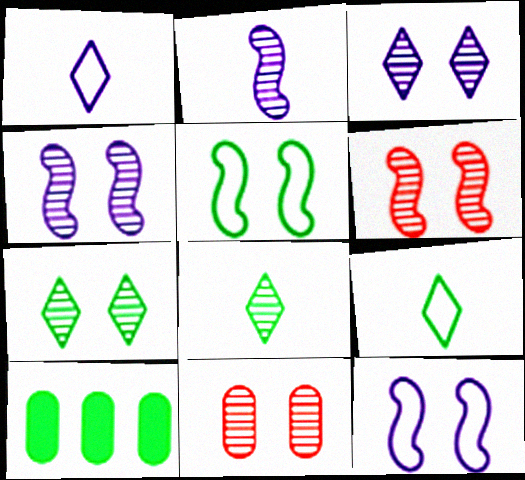[[1, 6, 10], 
[4, 7, 11], 
[5, 8, 10]]